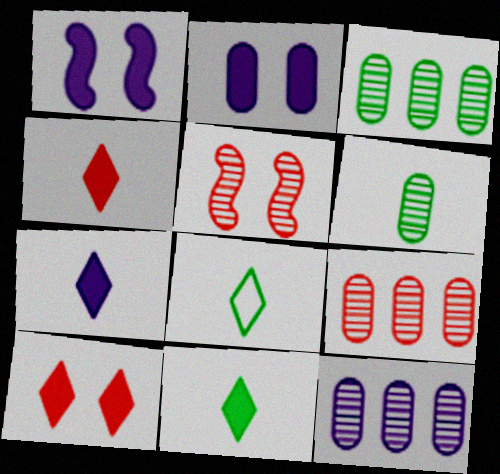[[1, 8, 9], 
[3, 9, 12], 
[4, 7, 11]]